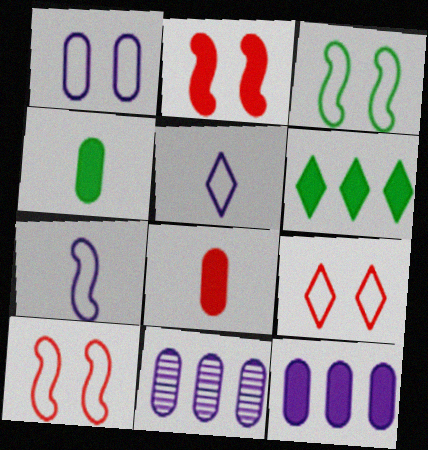[[1, 3, 9]]